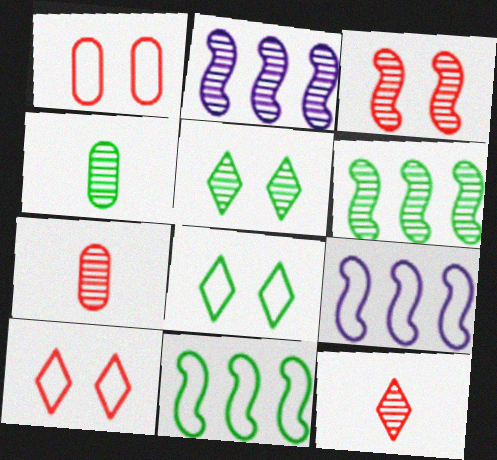[[2, 5, 7], 
[4, 5, 6]]